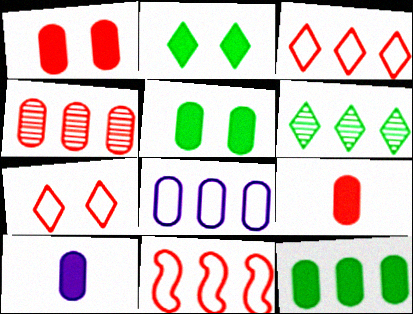[[1, 10, 12], 
[4, 8, 12]]